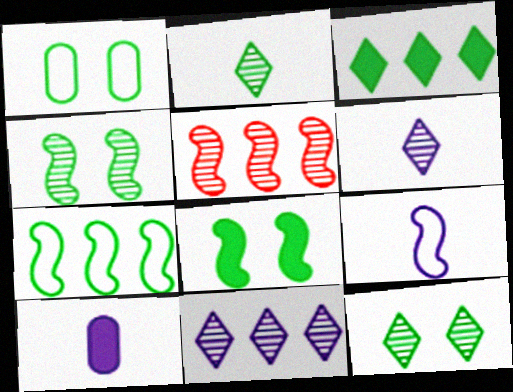[[1, 8, 12], 
[5, 8, 9], 
[6, 9, 10]]